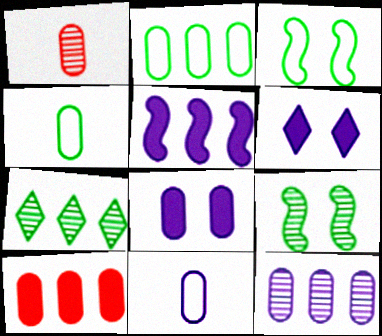[[1, 2, 8], 
[2, 10, 12], 
[8, 11, 12]]